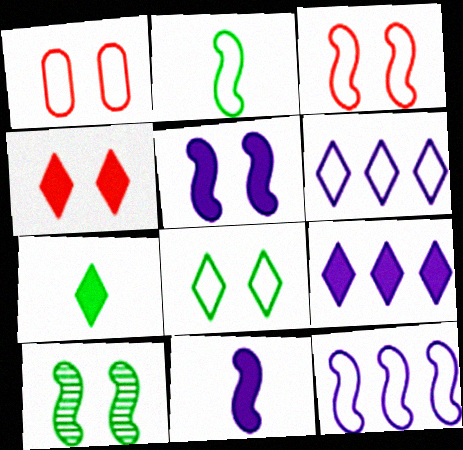[[1, 2, 6], 
[2, 3, 12], 
[3, 5, 10], 
[4, 7, 9]]